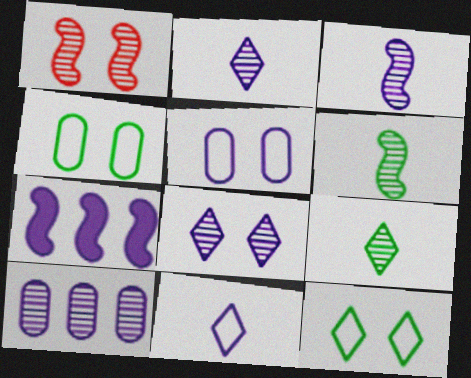[[1, 9, 10], 
[2, 5, 7], 
[3, 8, 10]]